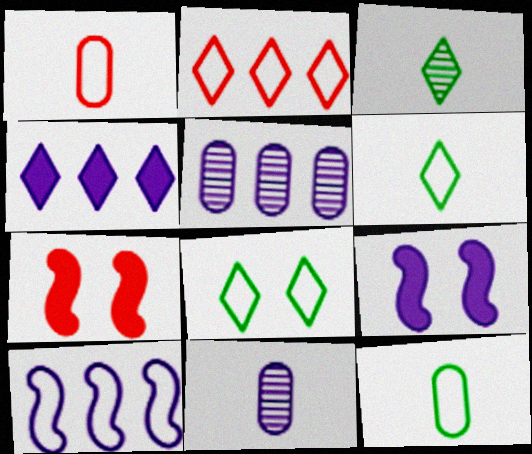[[1, 8, 10], 
[4, 5, 10], 
[5, 6, 7]]